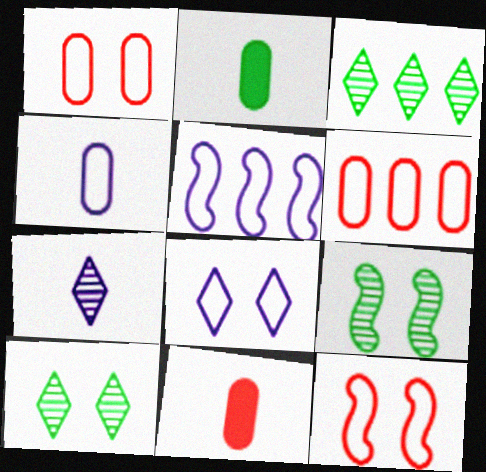[[4, 5, 8], 
[5, 10, 11]]